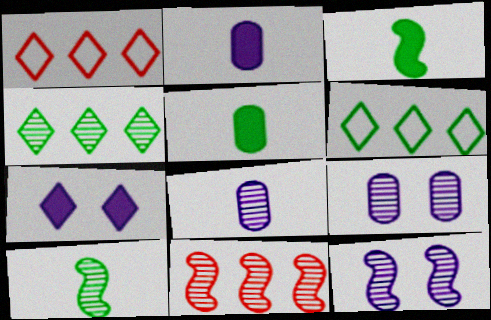[[1, 3, 9], 
[1, 5, 12], 
[10, 11, 12]]